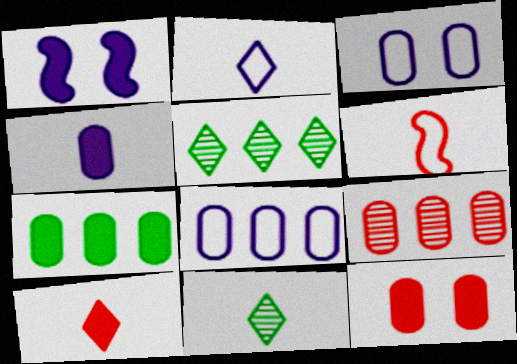[[1, 7, 10], 
[2, 10, 11], 
[4, 6, 11], 
[4, 7, 12], 
[7, 8, 9]]